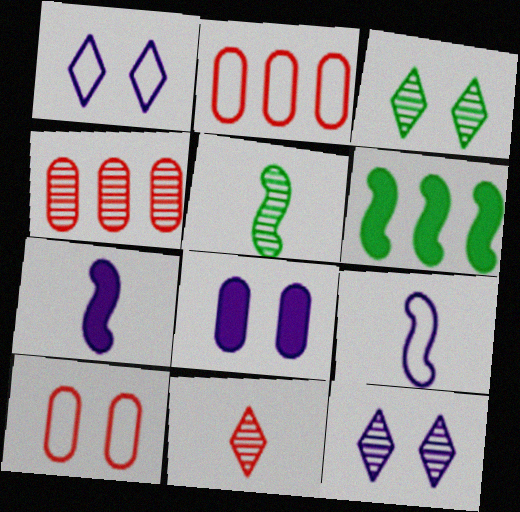[[2, 3, 7], 
[4, 5, 12]]